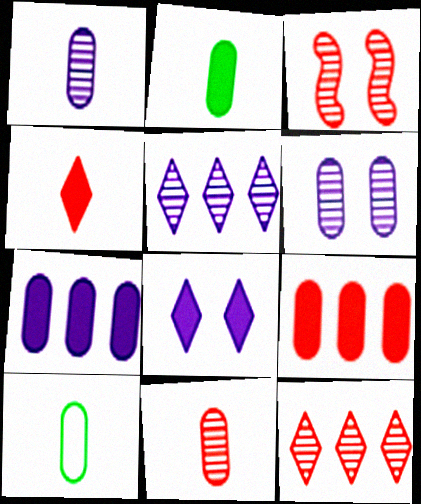[[3, 11, 12], 
[6, 9, 10]]